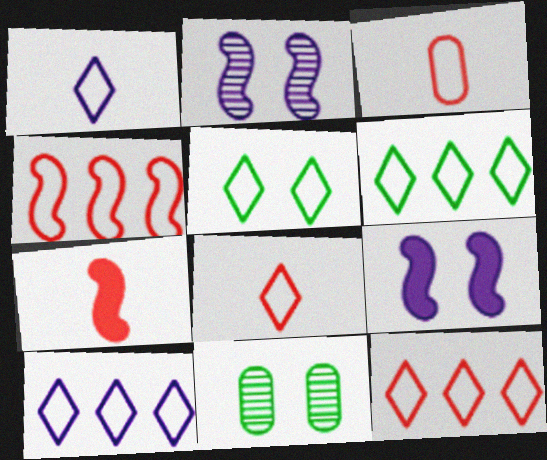[[1, 5, 12], 
[5, 8, 10], 
[6, 10, 12], 
[7, 10, 11]]